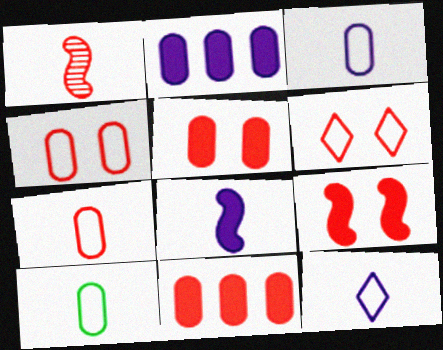[[1, 6, 11], 
[3, 7, 10]]